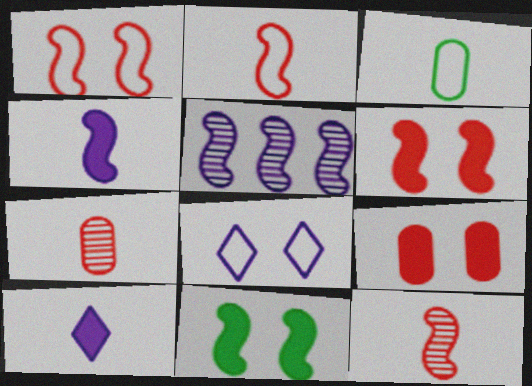[[2, 5, 11], 
[3, 10, 12]]